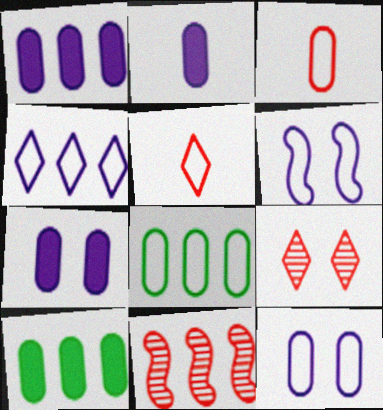[[1, 2, 7], 
[3, 8, 12], 
[4, 10, 11], 
[5, 6, 8]]